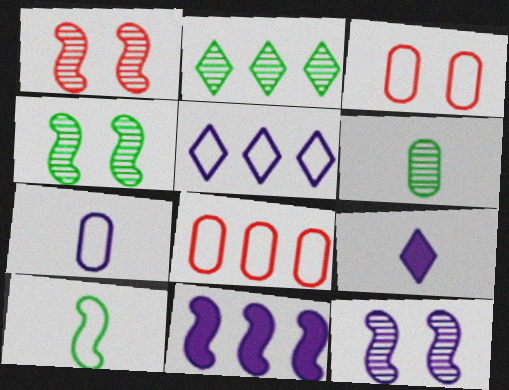[[1, 4, 12], 
[1, 10, 11], 
[2, 4, 6], 
[2, 8, 11], 
[3, 5, 10], 
[4, 8, 9]]